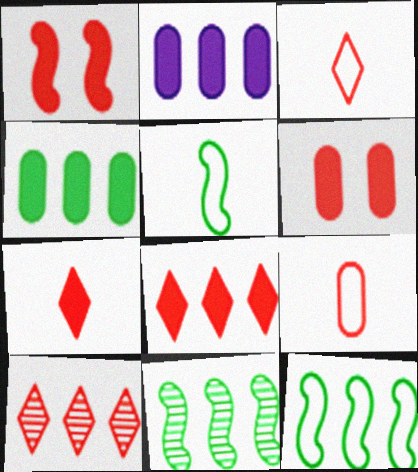[[1, 9, 10], 
[2, 10, 12]]